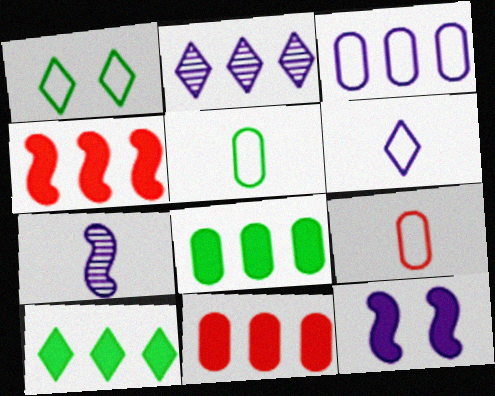[[1, 7, 11]]